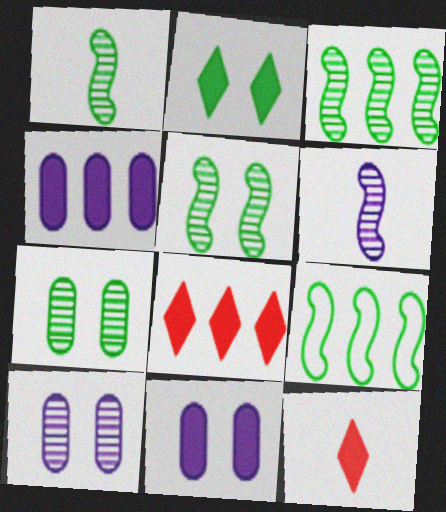[[1, 3, 5], 
[9, 10, 12]]